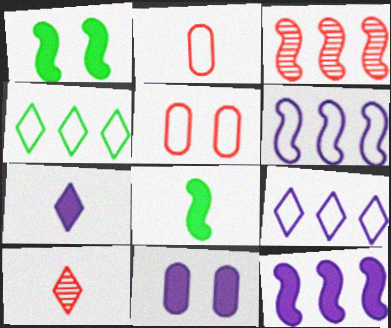[[7, 11, 12]]